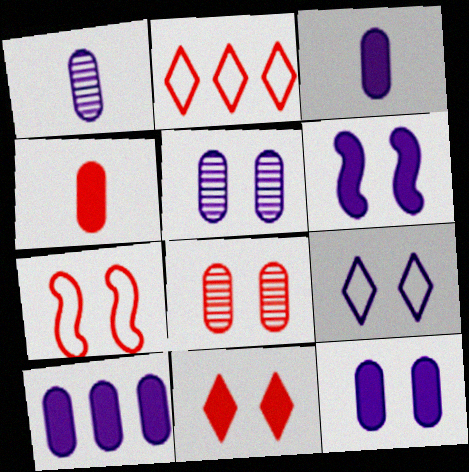[[3, 10, 12], 
[5, 6, 9], 
[7, 8, 11]]